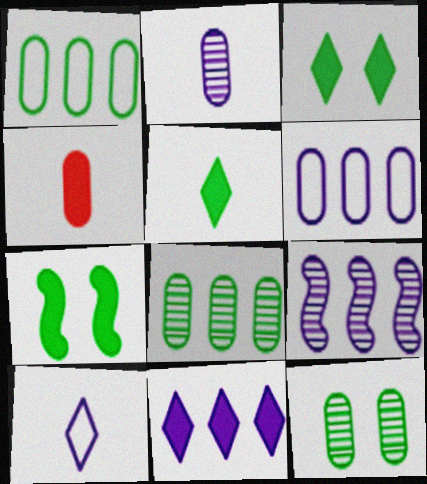[[4, 6, 12], 
[4, 7, 11], 
[6, 9, 11]]